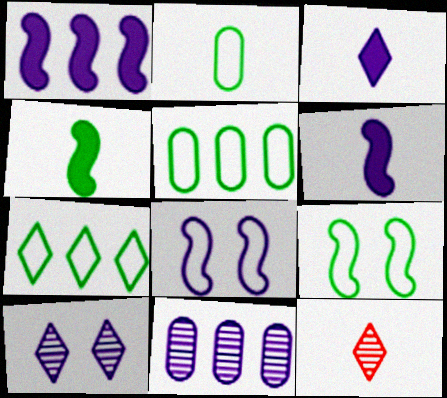[[2, 6, 12], 
[2, 7, 9], 
[3, 8, 11]]